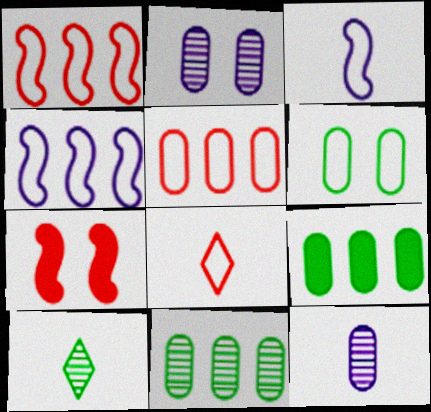[[4, 6, 8]]